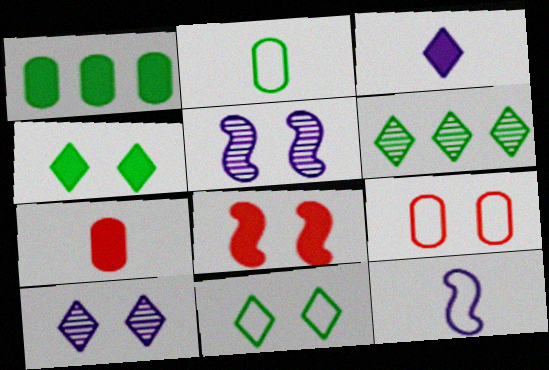[[1, 3, 8], 
[4, 5, 9]]